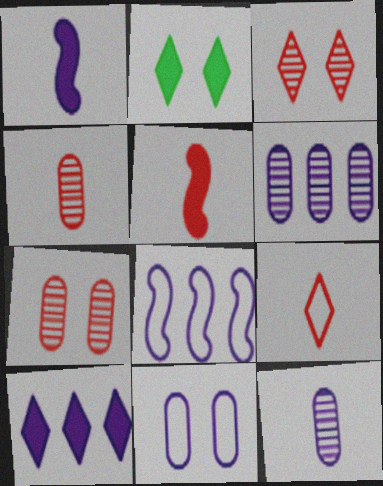[[2, 4, 8], 
[4, 5, 9], 
[6, 8, 10]]